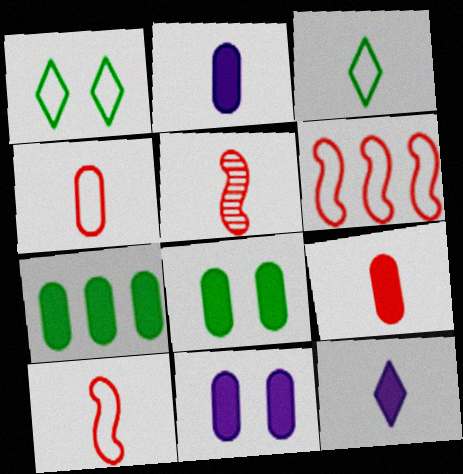[[2, 3, 5], 
[7, 9, 11]]